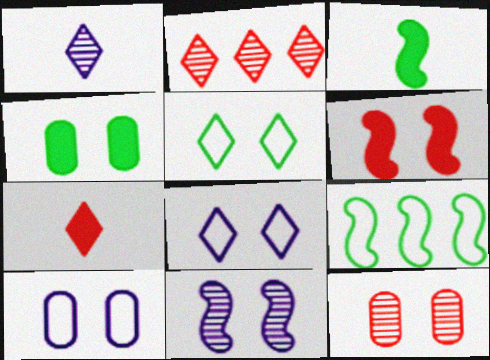[[2, 3, 10], 
[4, 10, 12]]